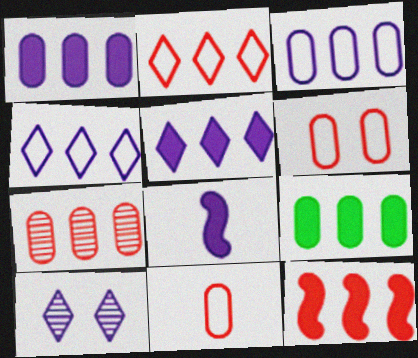[[2, 7, 12], 
[3, 7, 9], 
[3, 8, 10], 
[5, 9, 12]]